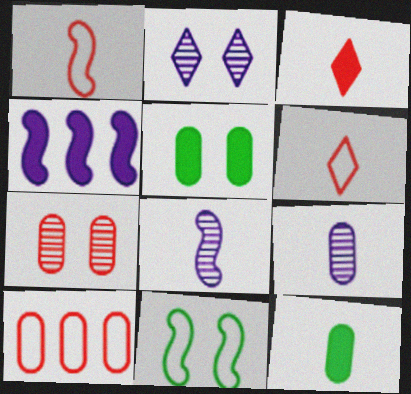[[3, 4, 5], 
[5, 9, 10], 
[6, 8, 12]]